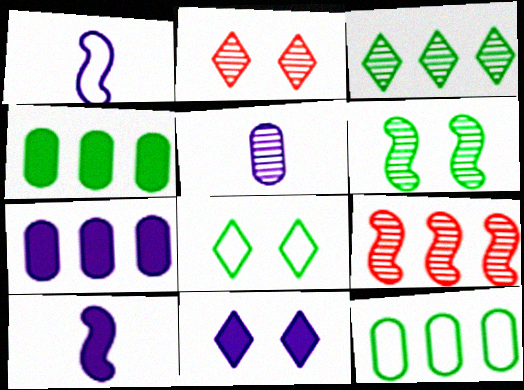[[1, 2, 4], 
[2, 8, 11], 
[2, 10, 12], 
[7, 10, 11]]